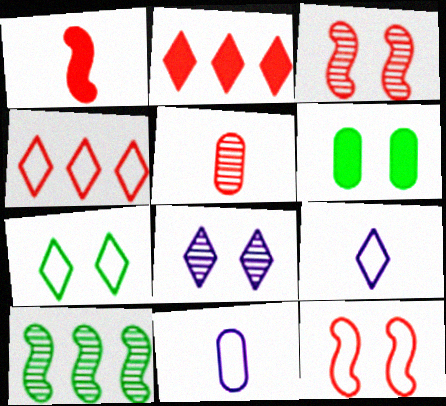[[2, 5, 12], 
[4, 7, 9], 
[5, 8, 10], 
[6, 8, 12]]